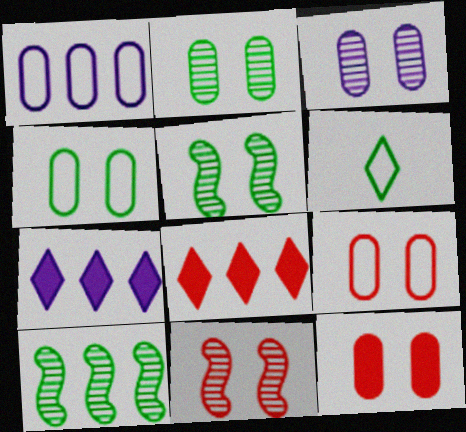[[1, 8, 10], 
[3, 4, 12]]